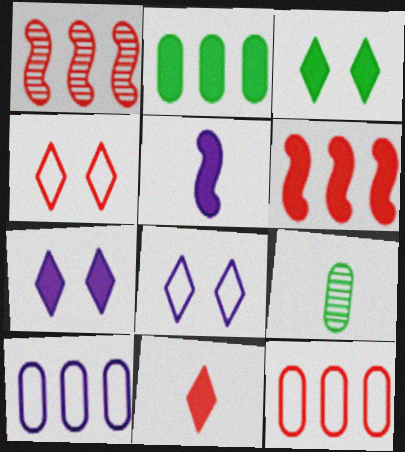[[6, 8, 9]]